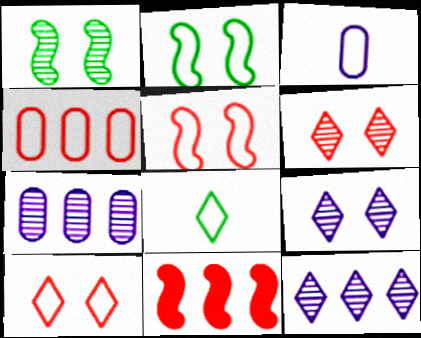[]